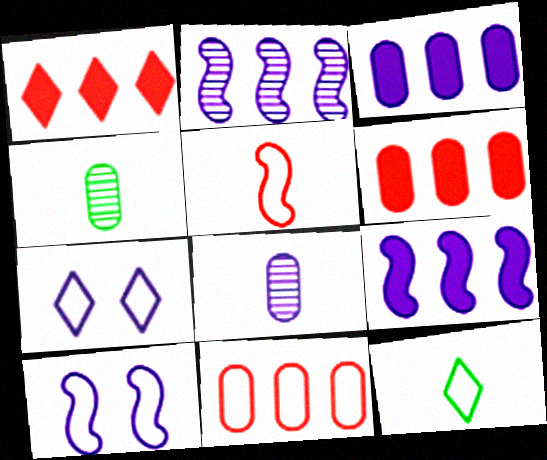[[1, 4, 10], 
[7, 8, 9], 
[10, 11, 12]]